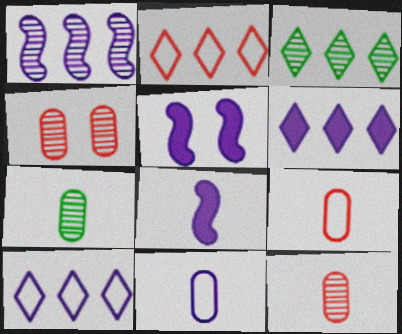[[2, 3, 6], 
[2, 5, 7], 
[3, 5, 9]]